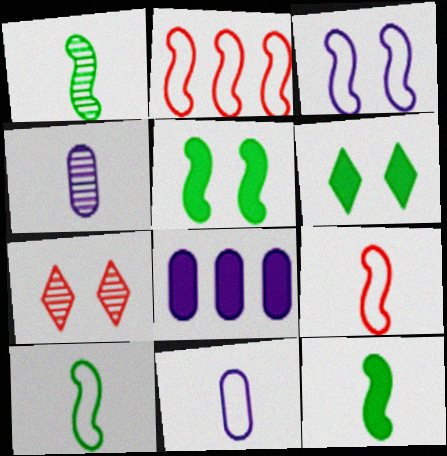[[1, 10, 12], 
[2, 3, 10], 
[2, 4, 6], 
[7, 8, 10]]